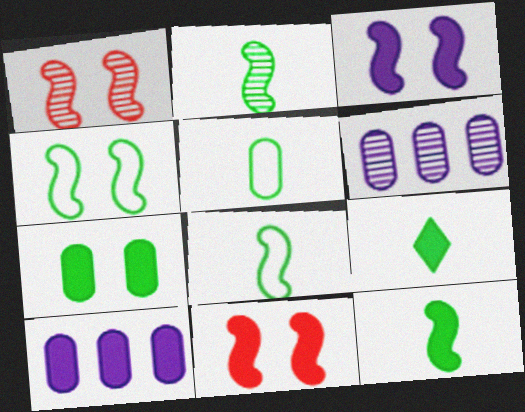[[1, 3, 4], 
[2, 5, 9], 
[2, 8, 12], 
[9, 10, 11]]